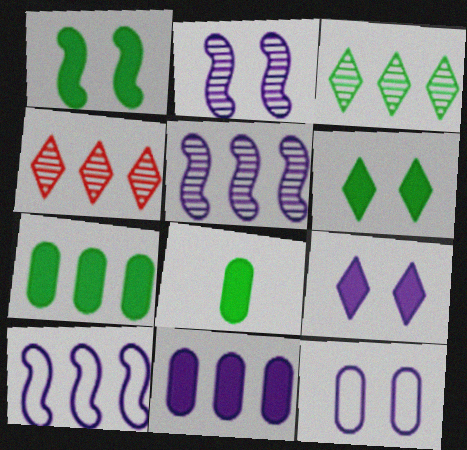[[2, 9, 12], 
[4, 7, 10]]